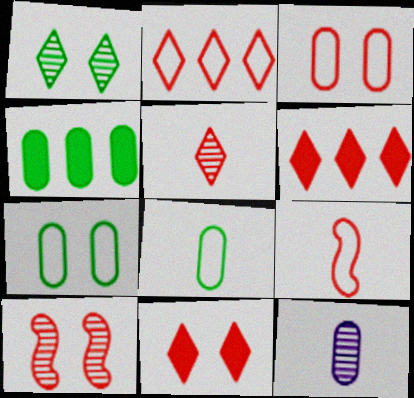[[2, 3, 9], 
[2, 5, 11], 
[3, 4, 12], 
[3, 10, 11]]